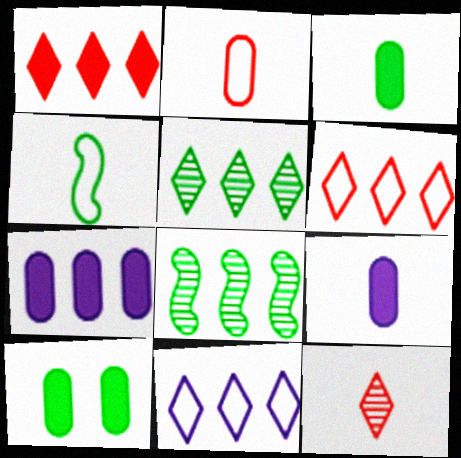[[1, 5, 11], 
[4, 5, 10], 
[4, 9, 12], 
[6, 7, 8]]